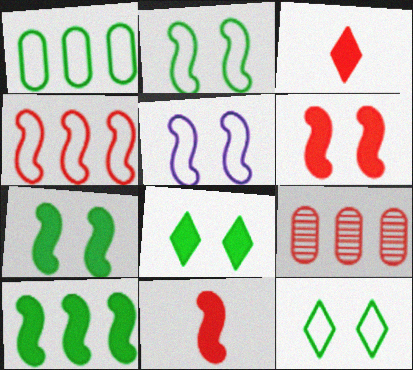[]